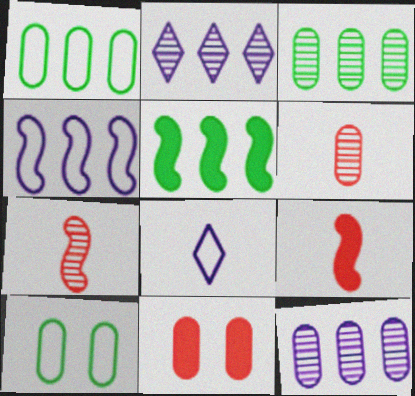[[2, 9, 10]]